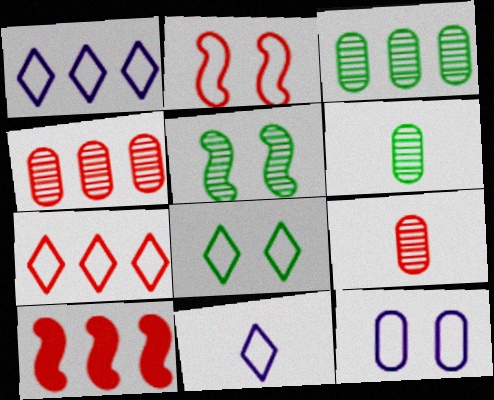[[1, 3, 10], 
[2, 8, 12], 
[4, 7, 10], 
[7, 8, 11]]